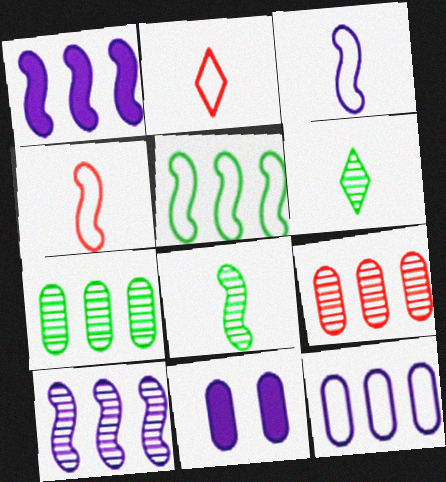[]